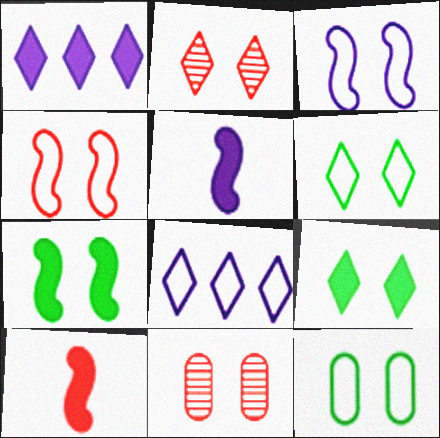[[3, 9, 11]]